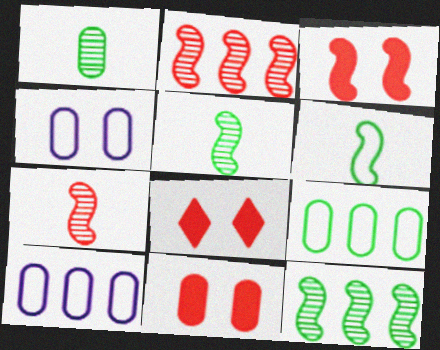[[1, 10, 11], 
[3, 8, 11], 
[5, 8, 10]]